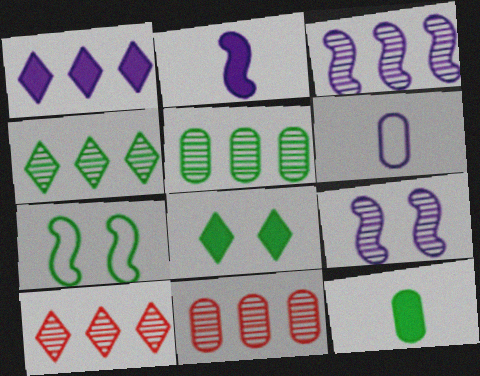[[1, 6, 9], 
[3, 4, 11], 
[3, 5, 10], 
[4, 7, 12]]